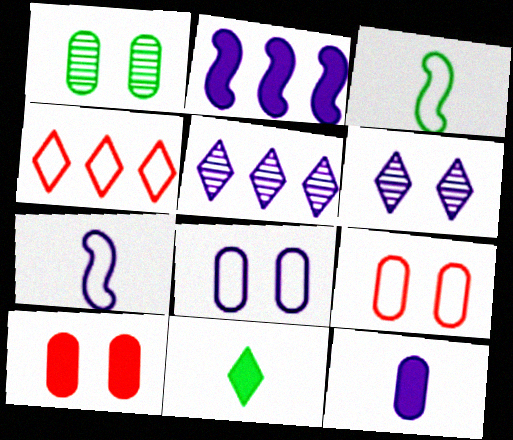[[1, 8, 10], 
[2, 10, 11], 
[3, 4, 8], 
[3, 5, 10], 
[4, 6, 11]]